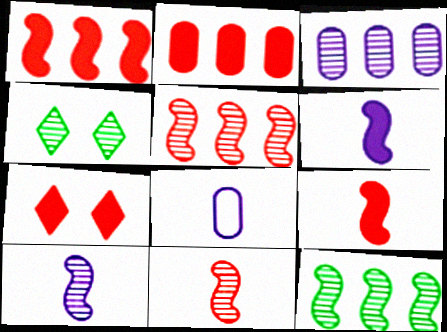[[1, 4, 8], 
[2, 7, 9], 
[3, 4, 11], 
[7, 8, 12]]